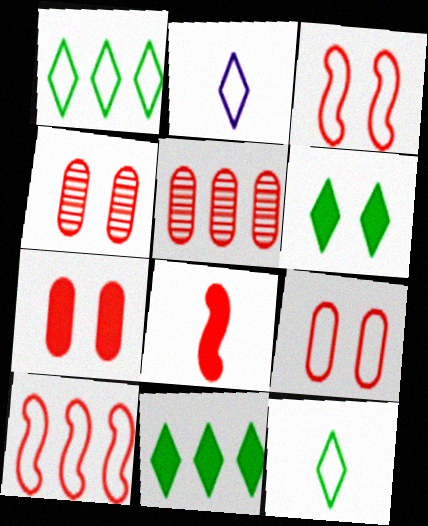[[4, 7, 9]]